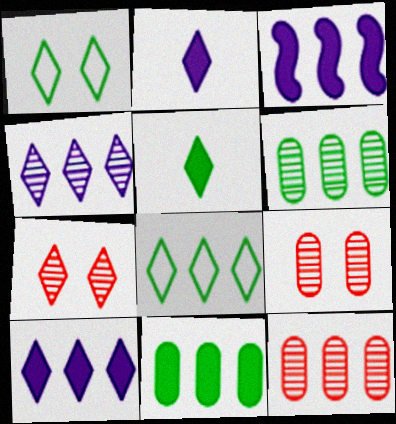[[2, 7, 8], 
[3, 8, 12]]